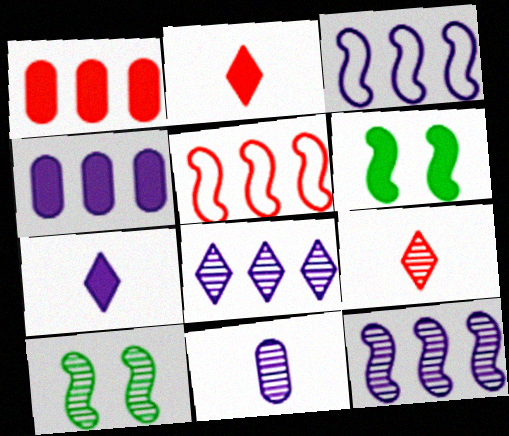[[1, 6, 7], 
[2, 4, 6], 
[3, 4, 8]]